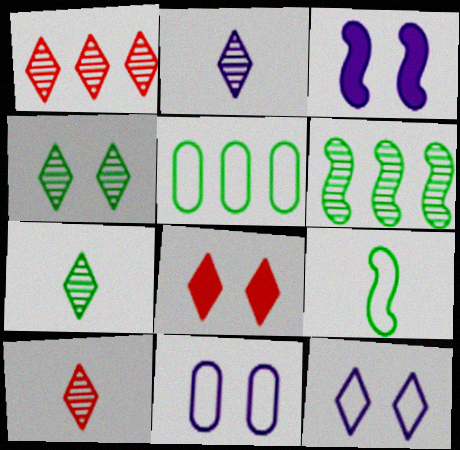[[1, 2, 4], 
[2, 7, 10], 
[3, 5, 10], 
[4, 8, 12]]